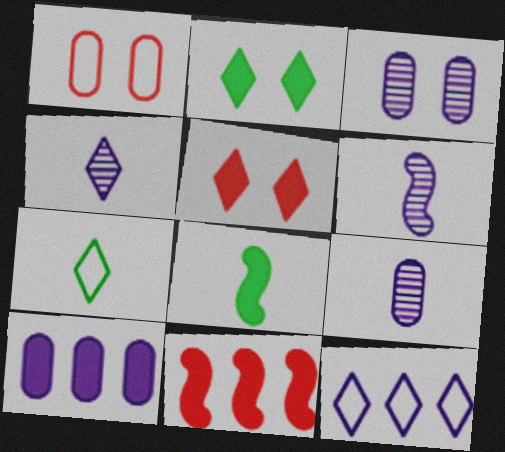[[3, 7, 11], 
[4, 6, 9], 
[5, 8, 10]]